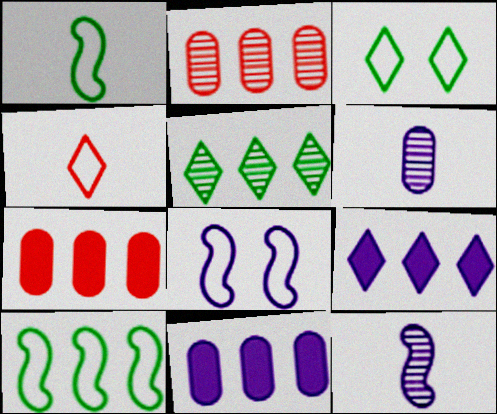[[2, 9, 10], 
[3, 7, 12], 
[6, 8, 9]]